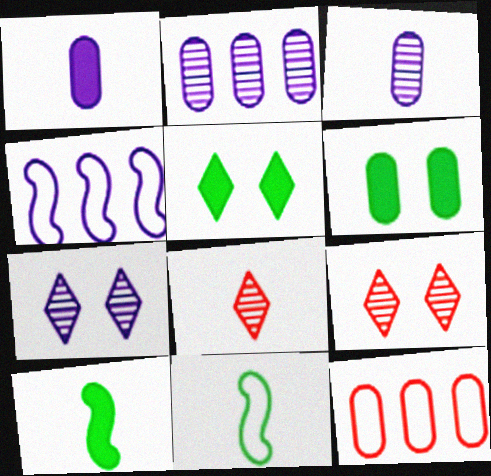[[1, 4, 7], 
[1, 8, 11], 
[3, 6, 12], 
[4, 6, 8], 
[7, 10, 12]]